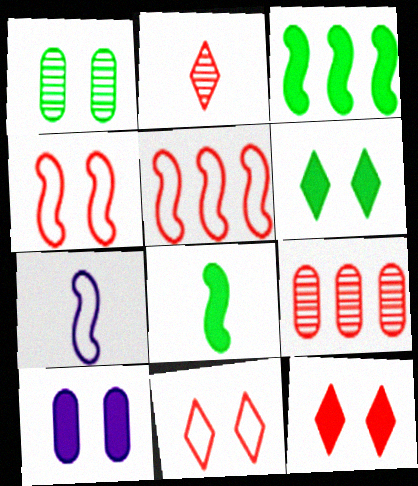[[6, 7, 9]]